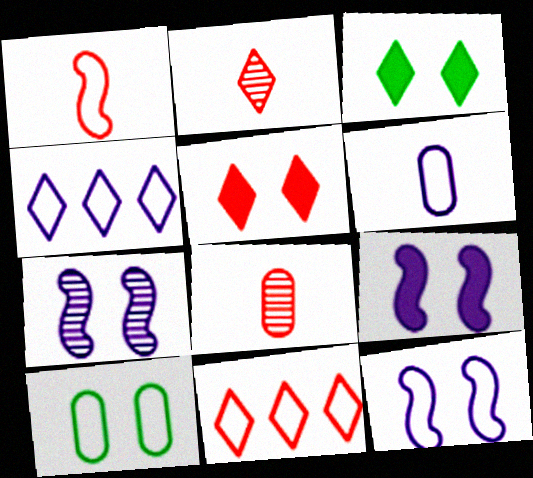[[1, 4, 10], 
[2, 3, 4], 
[2, 5, 11], 
[4, 6, 12], 
[5, 7, 10], 
[7, 9, 12]]